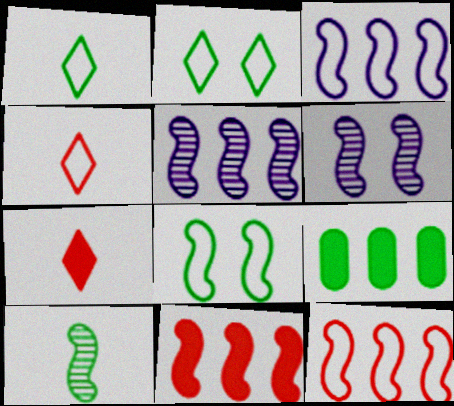[[2, 9, 10], 
[4, 6, 9]]